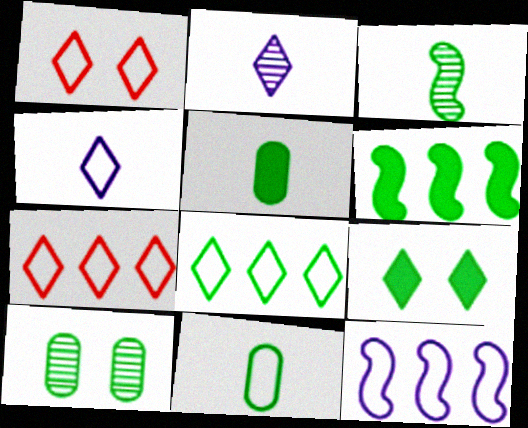[[1, 4, 8], 
[1, 11, 12], 
[2, 7, 9], 
[5, 6, 9]]